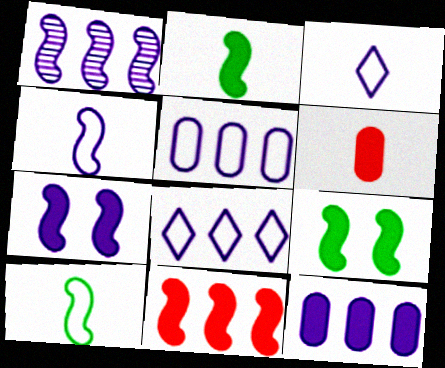[[1, 4, 7], 
[1, 8, 12], 
[2, 7, 11]]